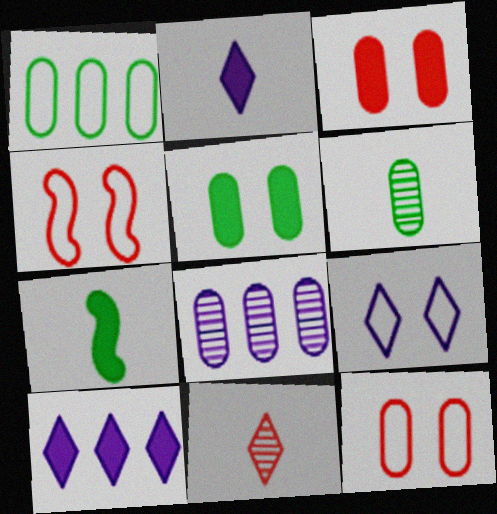[[1, 5, 6], 
[3, 7, 10], 
[4, 6, 10]]